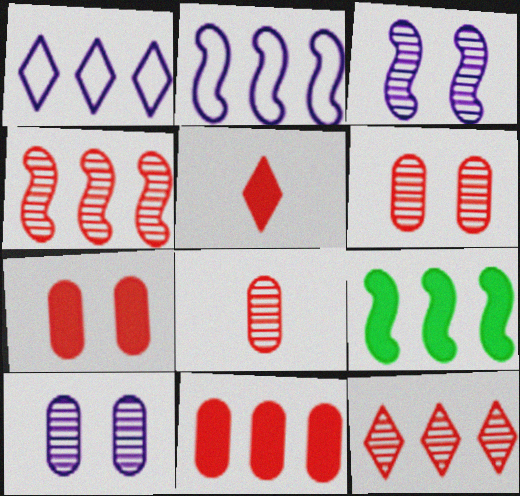[[2, 4, 9]]